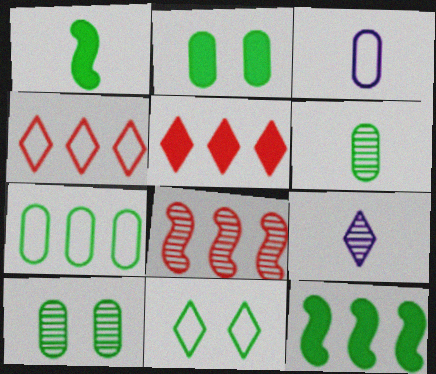[[2, 6, 7], 
[5, 9, 11], 
[6, 11, 12], 
[8, 9, 10]]